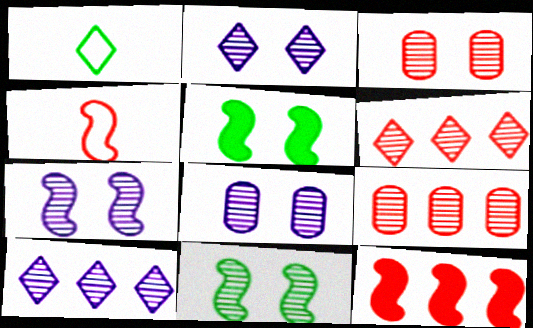[[1, 8, 12], 
[2, 3, 11], 
[2, 7, 8]]